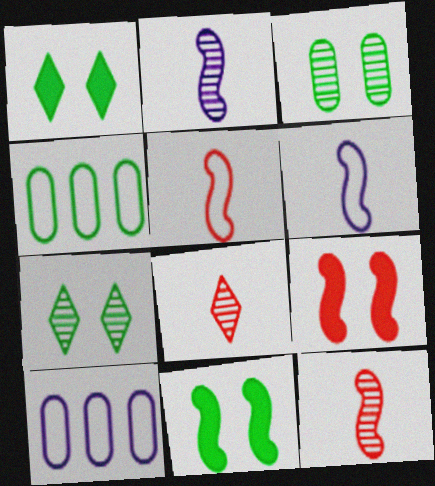[[1, 10, 12], 
[8, 10, 11]]